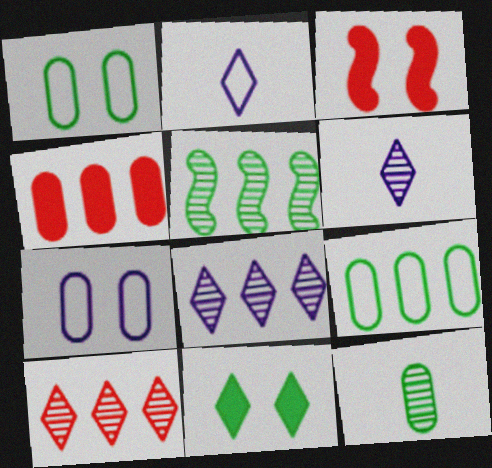[[2, 10, 11], 
[3, 6, 9], 
[4, 7, 12]]